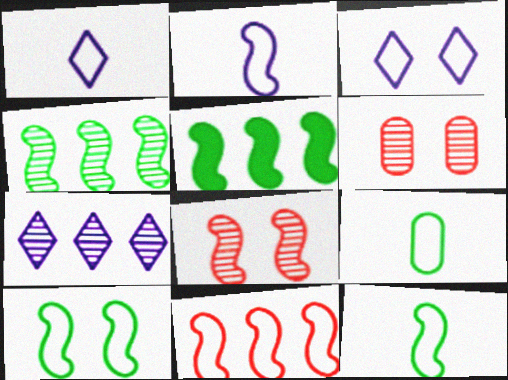[[1, 5, 6], 
[2, 5, 8], 
[2, 10, 11], 
[3, 9, 11]]